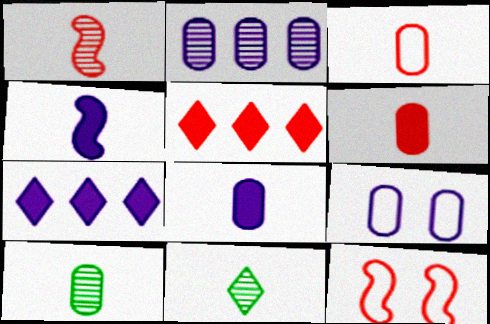[[2, 8, 9], 
[3, 4, 11], 
[3, 8, 10], 
[7, 10, 12]]